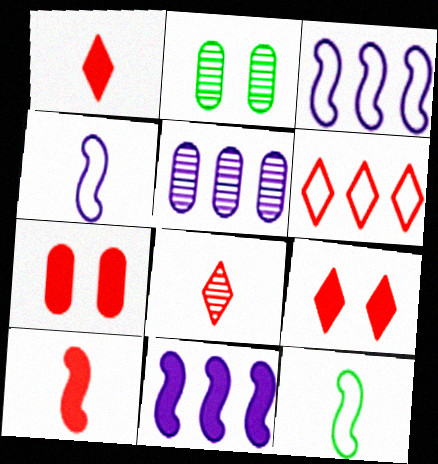[[1, 2, 3], 
[5, 9, 12], 
[6, 8, 9]]